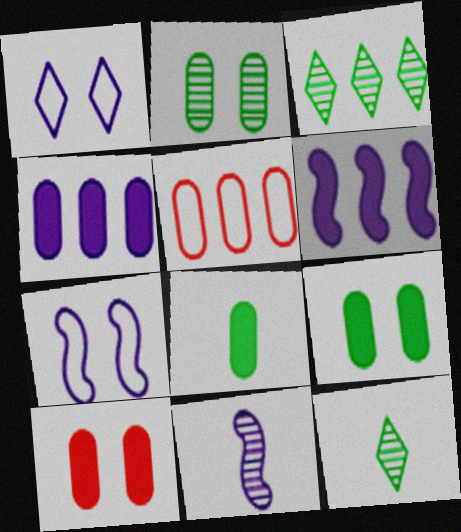[[1, 4, 11], 
[3, 5, 6], 
[4, 8, 10], 
[6, 7, 11]]